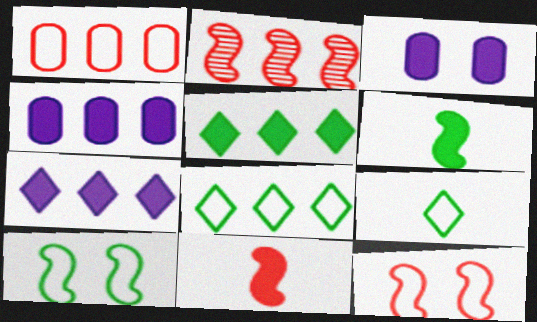[[2, 3, 9], 
[2, 4, 8], 
[2, 11, 12], 
[3, 5, 11]]